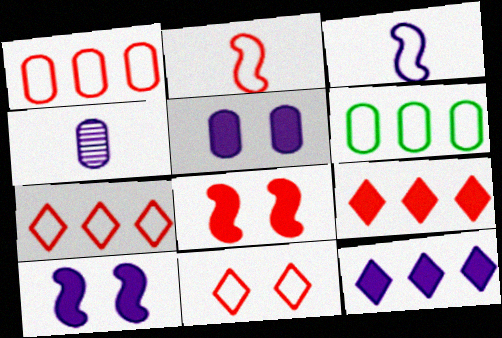[[1, 2, 11], 
[3, 6, 11]]